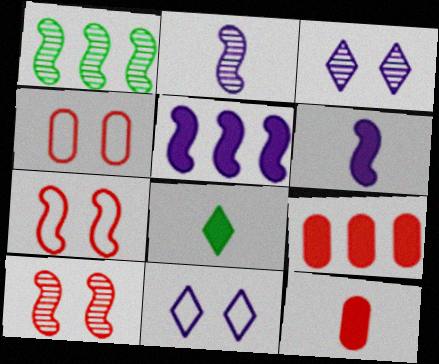[[1, 2, 10], 
[1, 6, 7], 
[1, 11, 12], 
[6, 8, 12]]